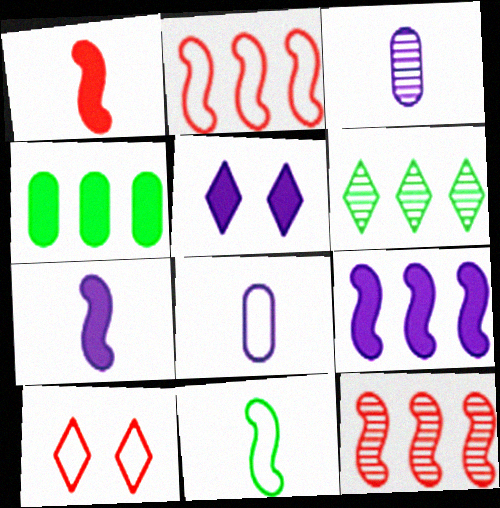[[1, 4, 5]]